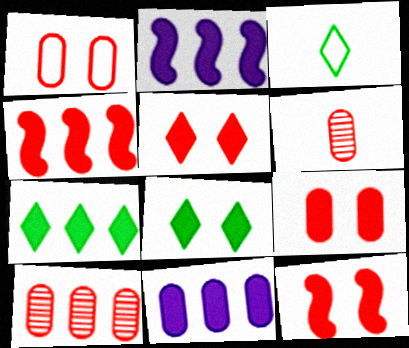[[4, 7, 11], 
[5, 9, 12]]